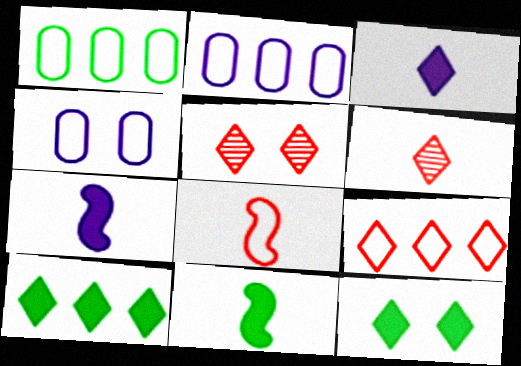[[1, 5, 7], 
[2, 5, 11]]